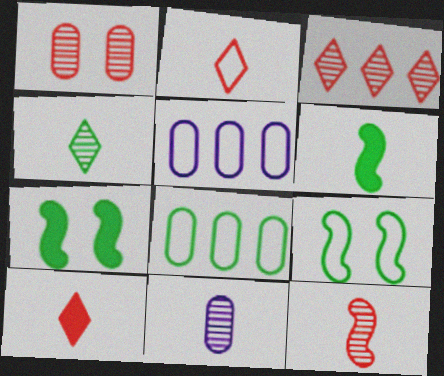[[1, 3, 12], 
[2, 5, 9], 
[2, 6, 11], 
[4, 7, 8], 
[4, 11, 12]]